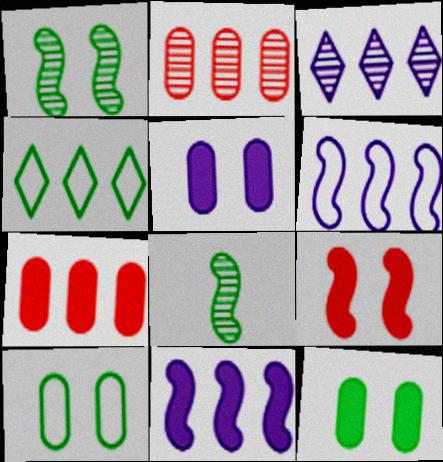[[2, 4, 11], 
[4, 8, 12], 
[6, 8, 9]]